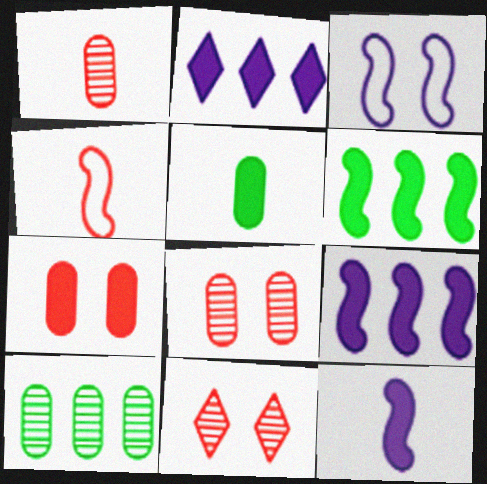[]